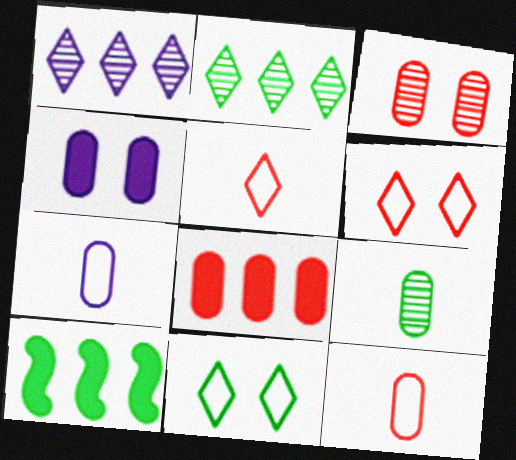[[3, 8, 12], 
[9, 10, 11]]